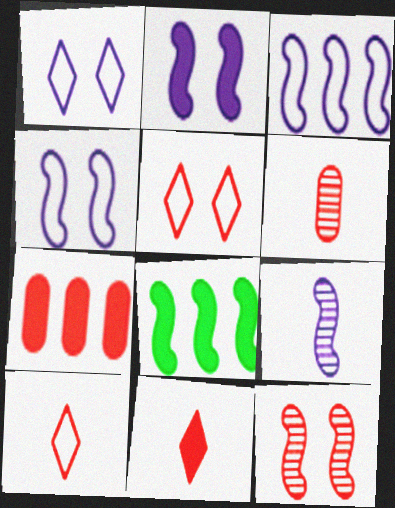[[1, 6, 8], 
[2, 3, 9], 
[7, 10, 12]]